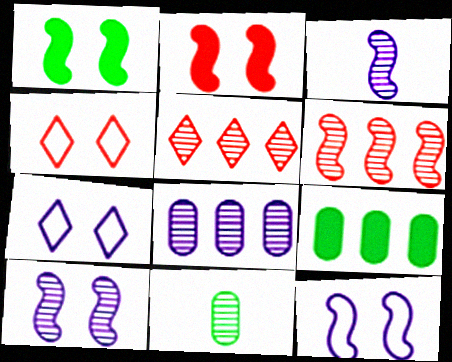[[3, 4, 9], 
[5, 10, 11]]